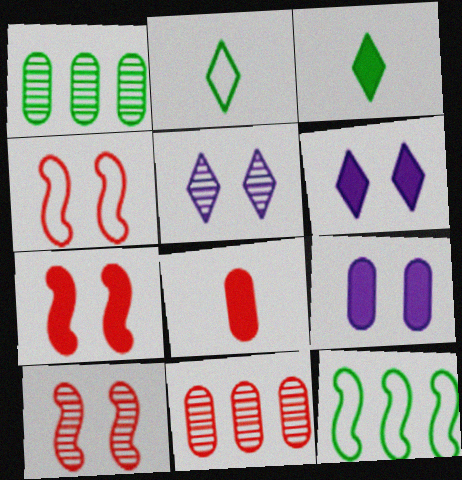[[4, 7, 10], 
[5, 8, 12]]